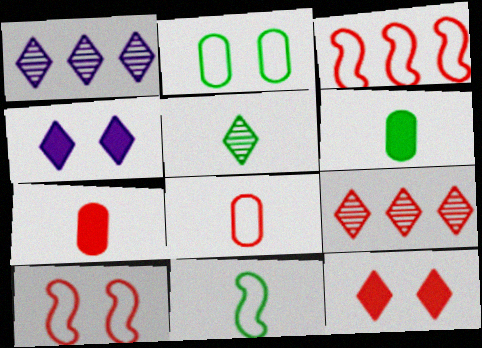[[1, 6, 10], 
[5, 6, 11], 
[7, 9, 10]]